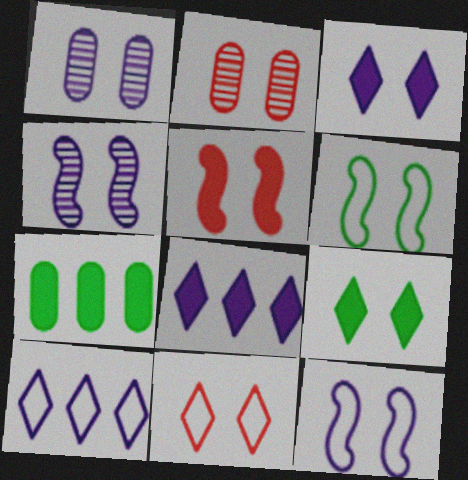[[1, 3, 12], 
[2, 3, 6], 
[2, 5, 11], 
[2, 9, 12], 
[4, 5, 6]]